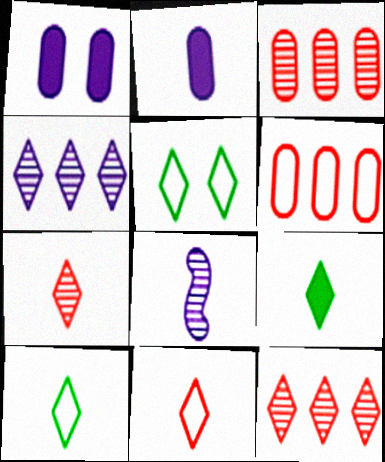[]